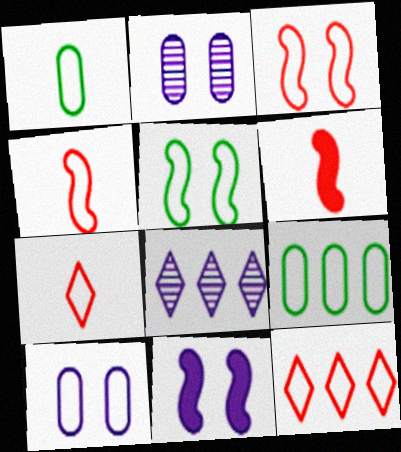[]